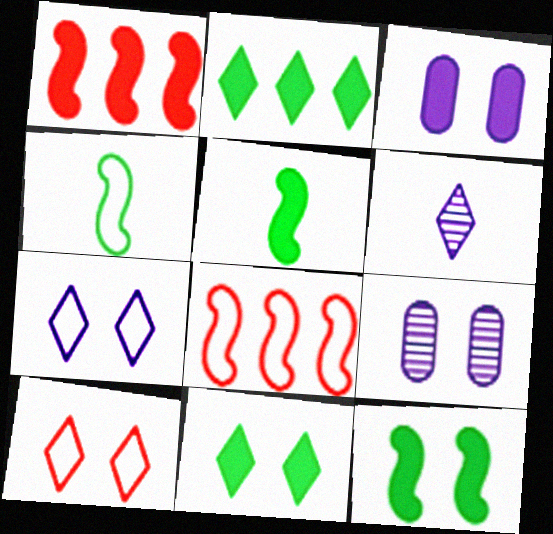[[2, 6, 10], 
[9, 10, 12]]